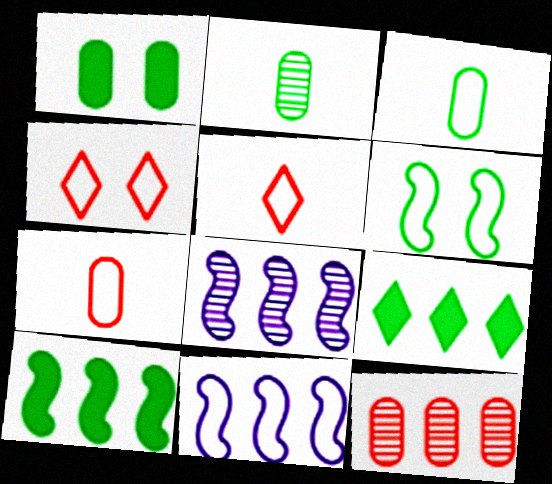[[1, 5, 8], 
[2, 6, 9], 
[3, 4, 11], 
[9, 11, 12]]